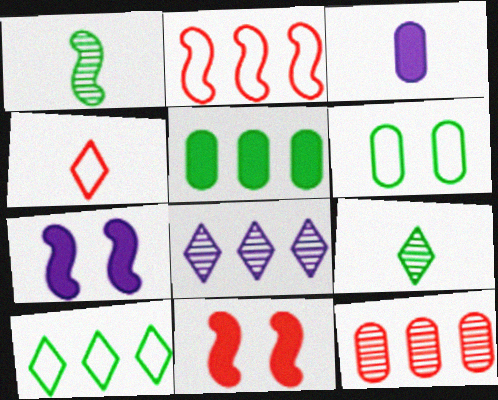[[1, 2, 7], 
[1, 3, 4], 
[2, 5, 8], 
[3, 6, 12], 
[4, 11, 12]]